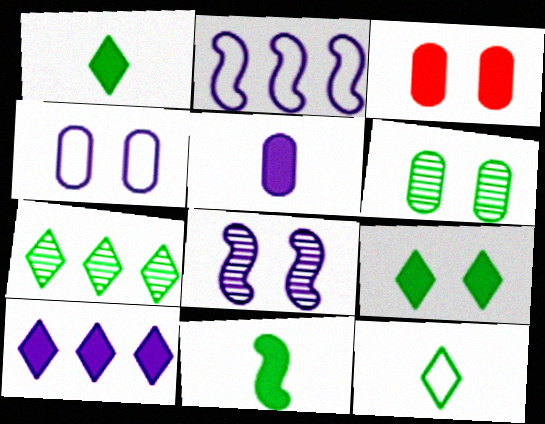[[3, 4, 6], 
[3, 10, 11], 
[7, 9, 12]]